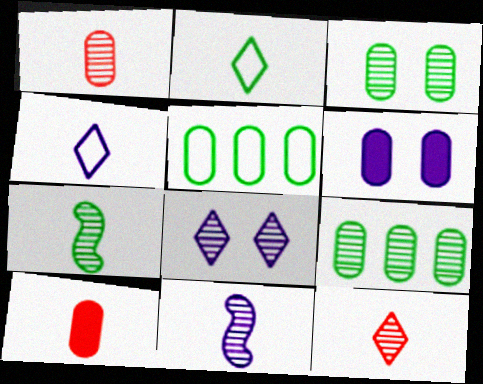[[1, 5, 6], 
[2, 10, 11], 
[4, 7, 10]]